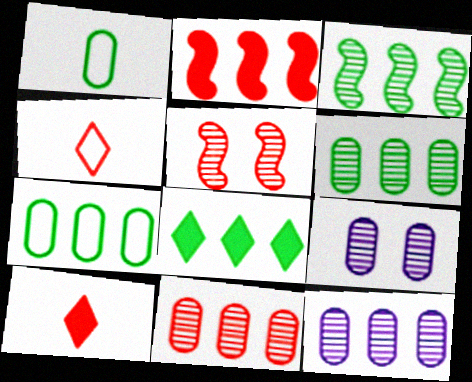[[3, 7, 8], 
[6, 11, 12]]